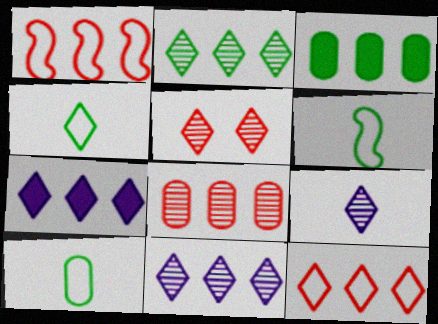[[1, 3, 11], 
[2, 5, 9], 
[2, 7, 12], 
[4, 5, 7], 
[4, 6, 10]]